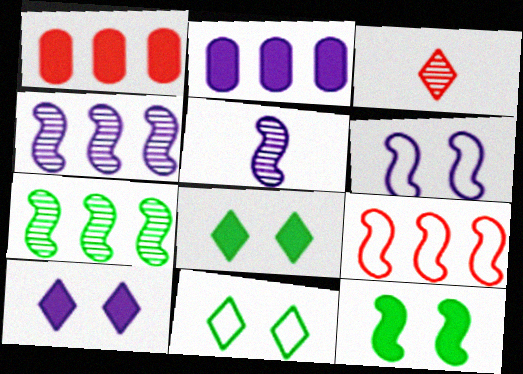[[1, 5, 11], 
[5, 9, 12]]